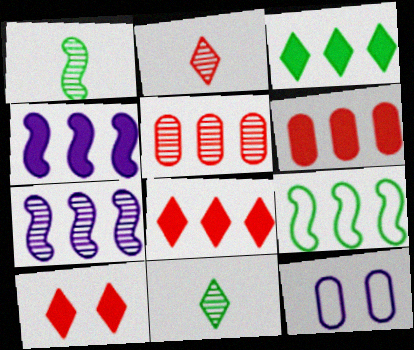[[1, 8, 12], 
[3, 4, 6]]